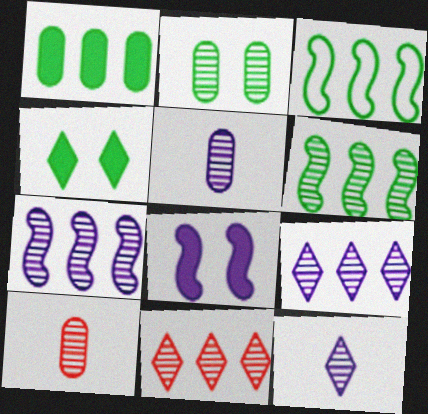[]